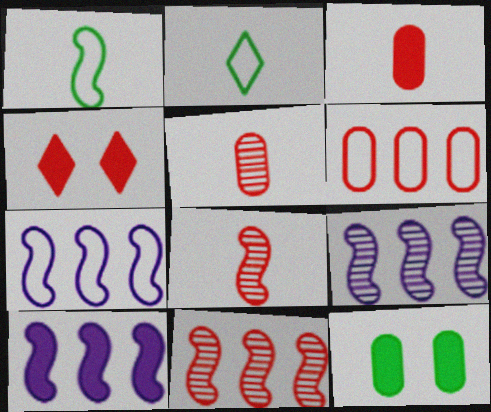[[4, 6, 8], 
[7, 9, 10]]